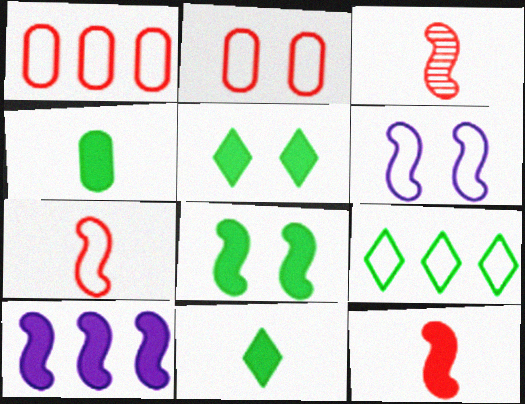[[3, 7, 12], 
[8, 10, 12]]